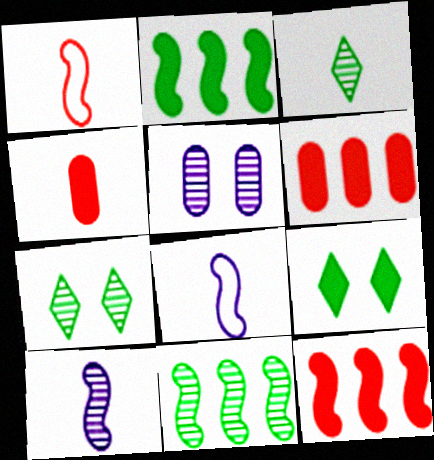[[3, 4, 8], 
[6, 7, 8]]